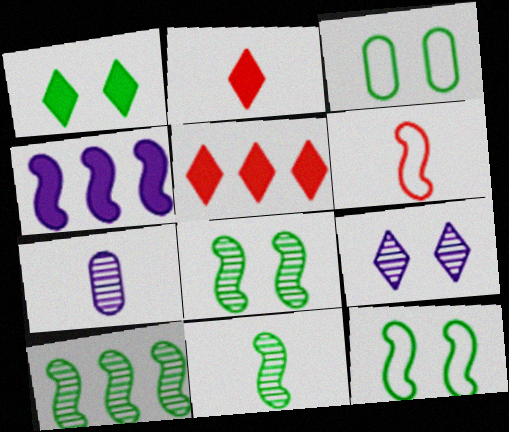[[1, 3, 8], 
[4, 6, 8], 
[5, 7, 12], 
[8, 10, 11]]